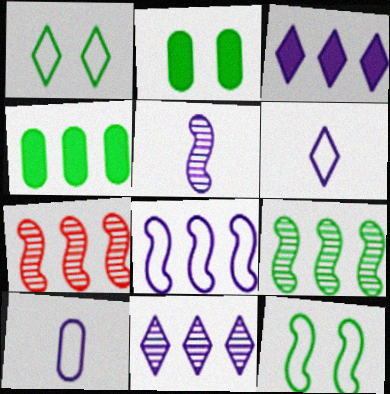[[2, 6, 7]]